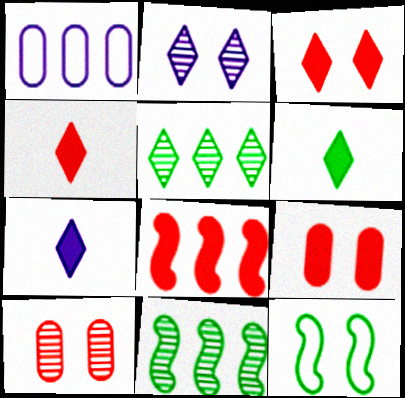[[1, 5, 8], 
[2, 9, 12], 
[4, 6, 7], 
[4, 8, 9]]